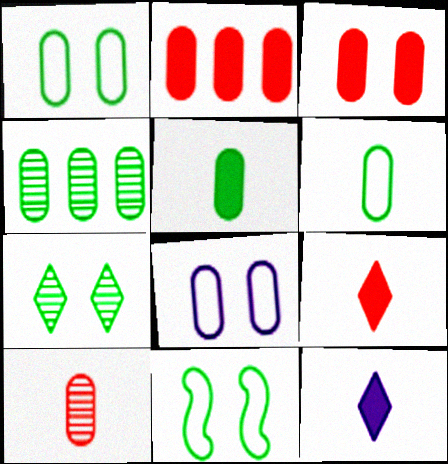[[1, 4, 5]]